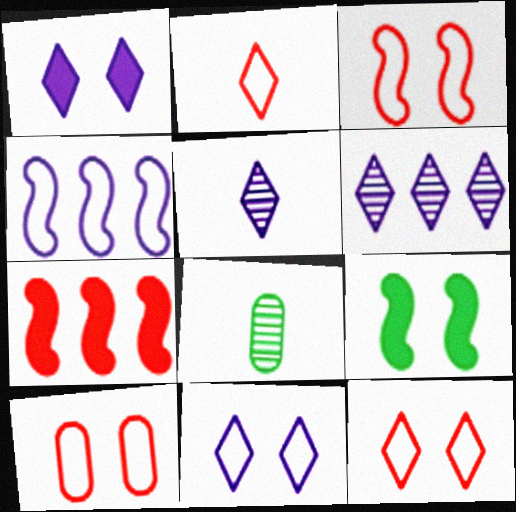[[3, 10, 12], 
[7, 8, 11]]